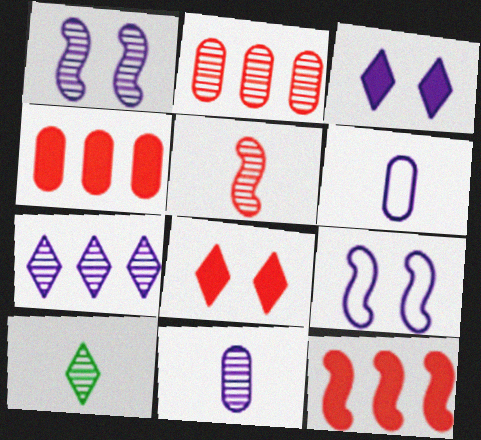[[1, 2, 10], 
[1, 7, 11], 
[4, 9, 10], 
[5, 10, 11]]